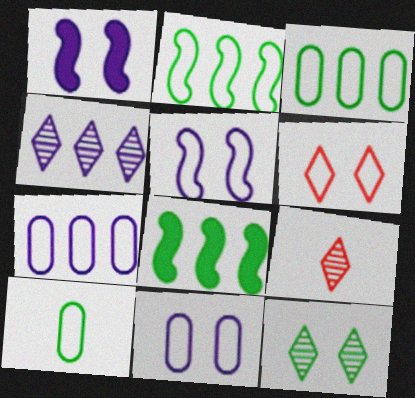[[1, 3, 9], 
[4, 9, 12], 
[8, 9, 11], 
[8, 10, 12]]